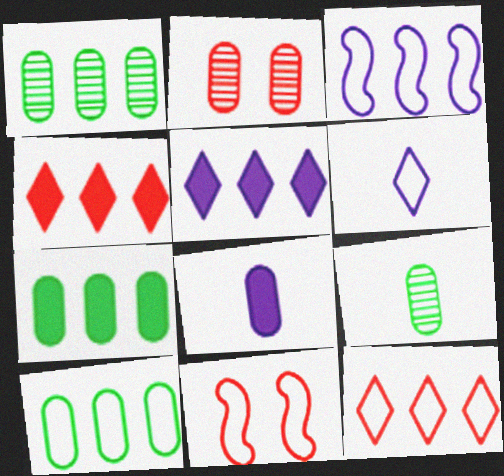[[1, 3, 4], 
[1, 7, 10], 
[2, 8, 10], 
[3, 10, 12], 
[5, 9, 11], 
[6, 10, 11]]